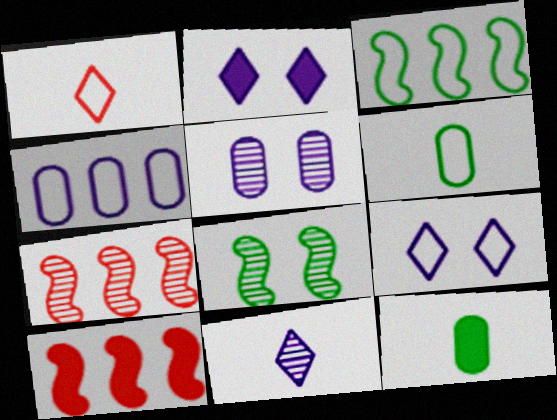[[2, 6, 7], 
[2, 10, 12], 
[7, 9, 12]]